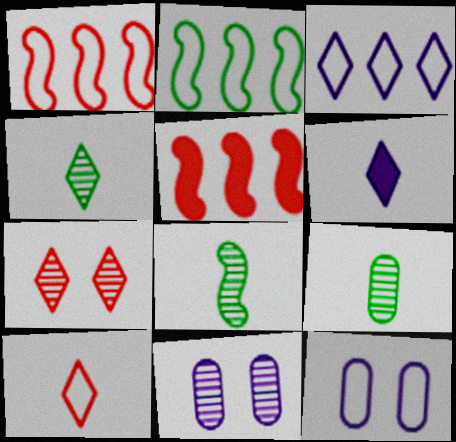[[2, 10, 12], 
[4, 5, 12], 
[4, 6, 10], 
[4, 8, 9]]